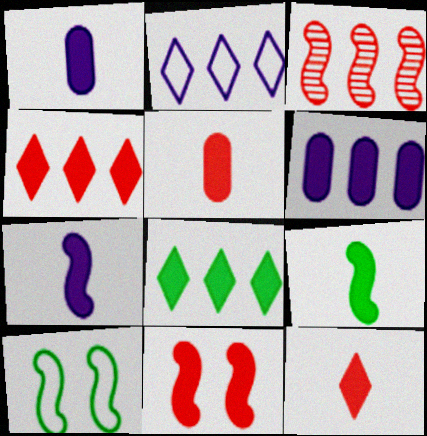[[1, 8, 11], 
[1, 9, 12], 
[3, 7, 10], 
[4, 5, 11]]